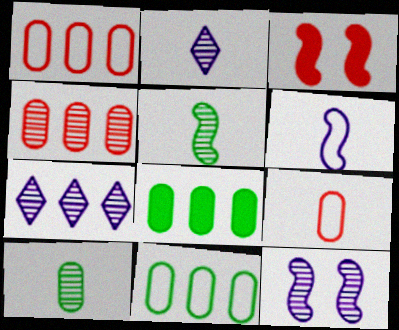[[2, 3, 11]]